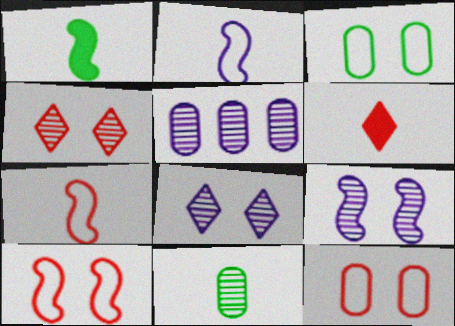[[2, 6, 11]]